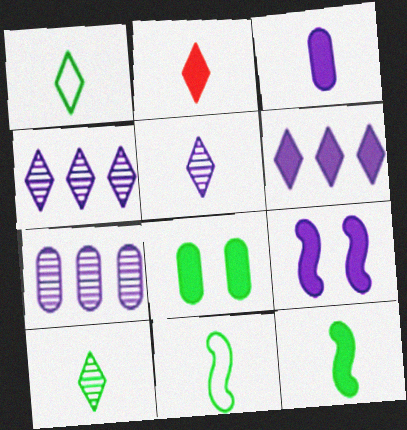[[1, 2, 5], 
[2, 3, 12], 
[3, 6, 9]]